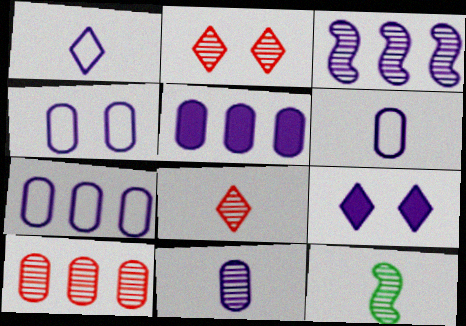[[3, 6, 9], 
[4, 5, 11], 
[4, 6, 7], 
[8, 11, 12]]